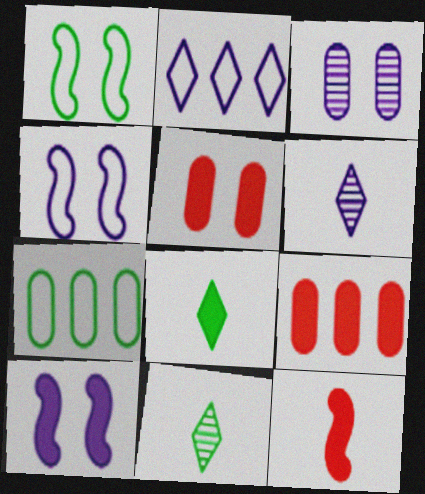[[1, 6, 9], 
[4, 9, 11], 
[8, 9, 10]]